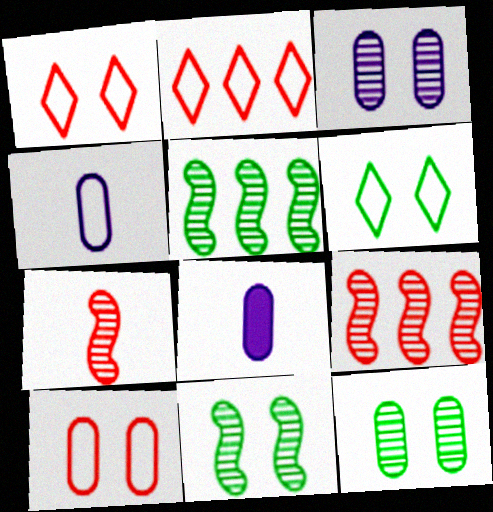[[1, 5, 8], 
[2, 8, 11], 
[6, 8, 9]]